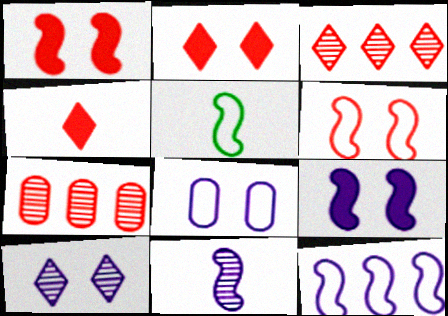[[4, 6, 7], 
[5, 6, 12], 
[8, 9, 10], 
[9, 11, 12]]